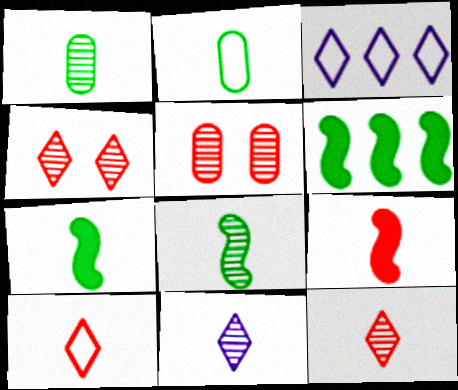[[2, 9, 11], 
[3, 5, 7]]